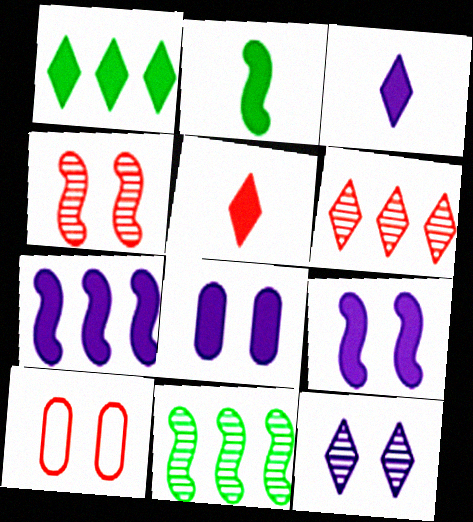[[3, 7, 8], 
[3, 10, 11]]